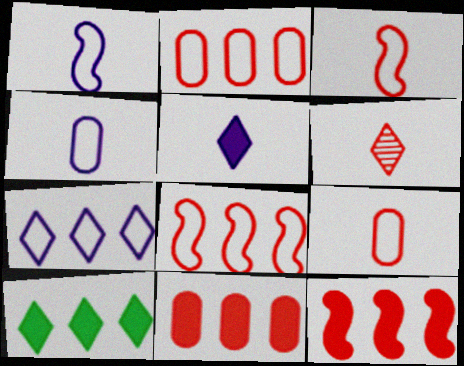[]